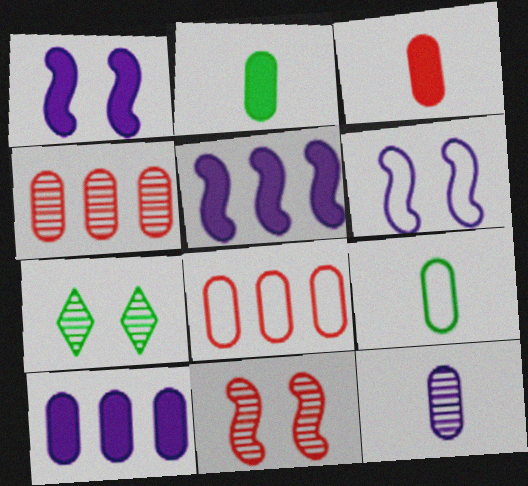[[3, 9, 12]]